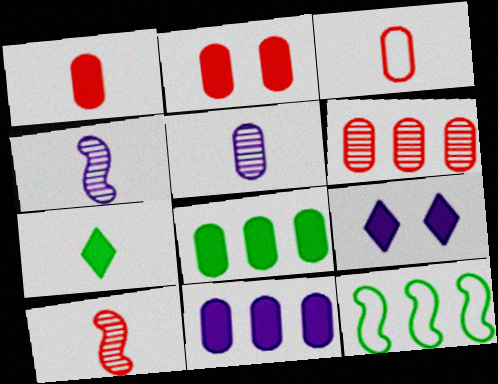[[2, 3, 6], 
[3, 4, 7]]